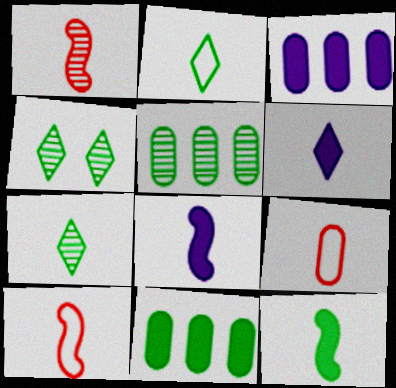[[3, 4, 10], 
[7, 8, 9]]